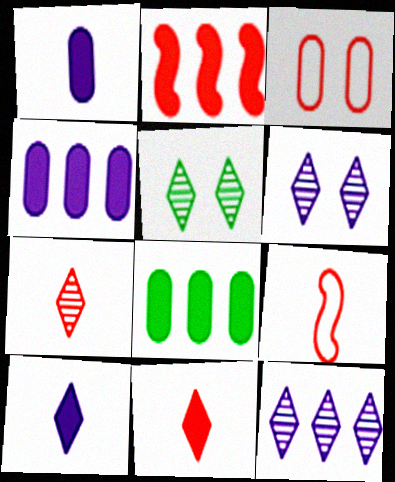[[2, 3, 7], 
[4, 5, 9], 
[5, 7, 12], 
[6, 8, 9]]